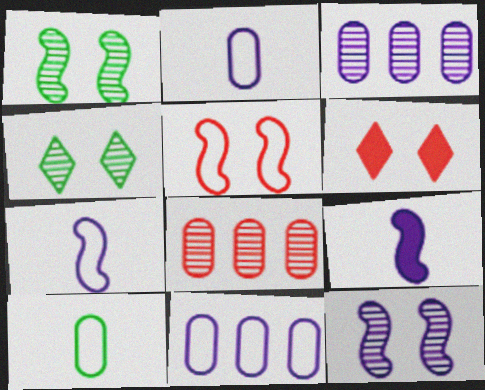[]